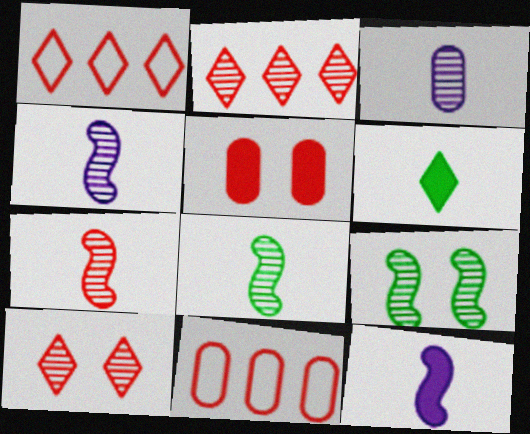[[1, 5, 7], 
[2, 3, 9], 
[4, 7, 8]]